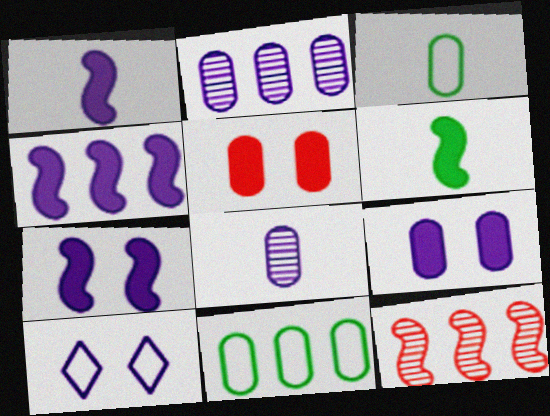[[1, 2, 10], 
[1, 4, 7], 
[2, 3, 5], 
[4, 8, 10], 
[5, 8, 11]]